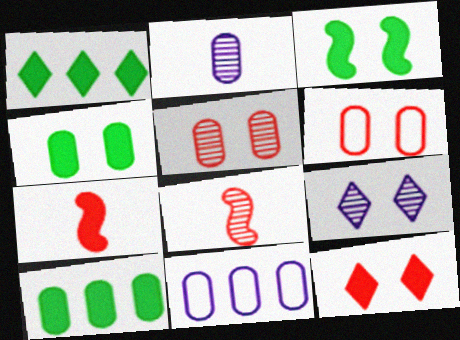[[2, 6, 10], 
[3, 6, 9]]